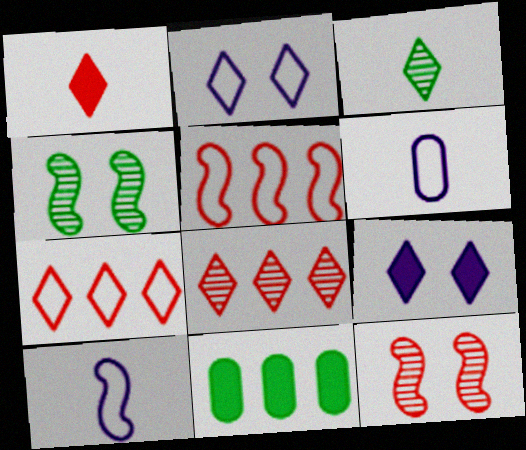[[3, 7, 9]]